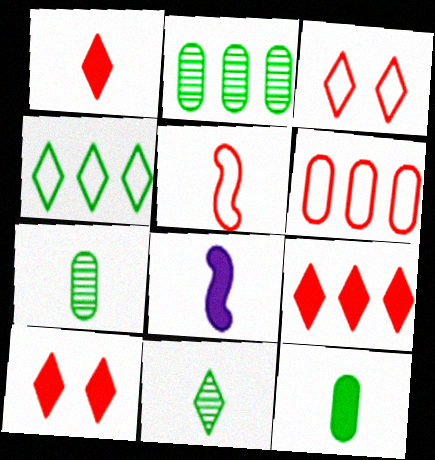[[1, 8, 12], 
[1, 9, 10], 
[2, 3, 8], 
[3, 5, 6]]